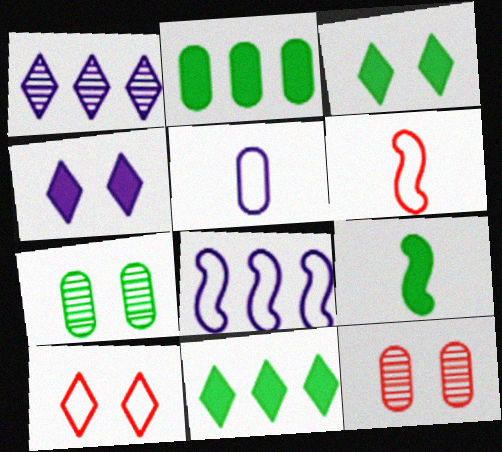[[2, 3, 9], 
[2, 5, 12]]